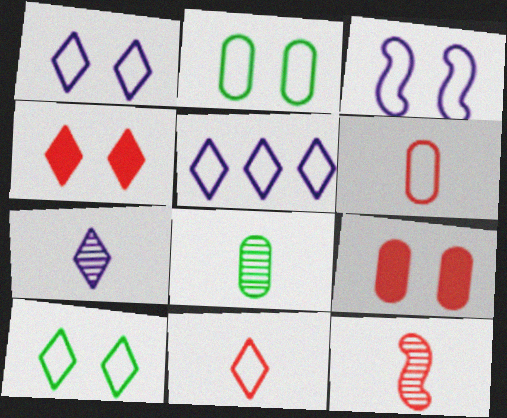[[5, 10, 11], 
[7, 8, 12]]